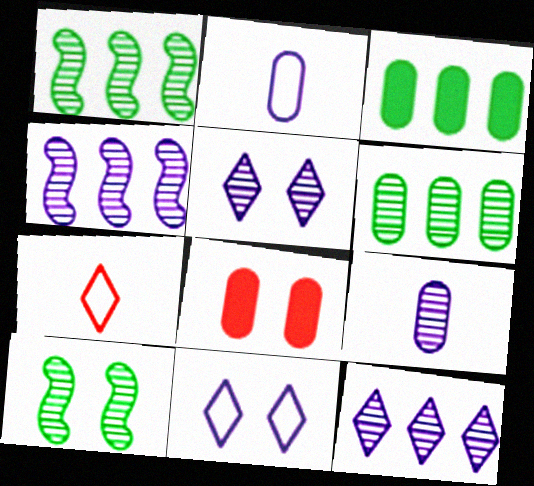[[2, 6, 8], 
[4, 5, 9], 
[8, 10, 11]]